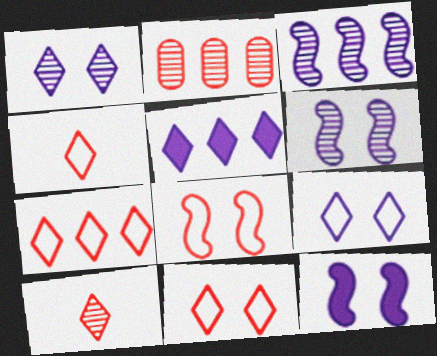[[4, 7, 11]]